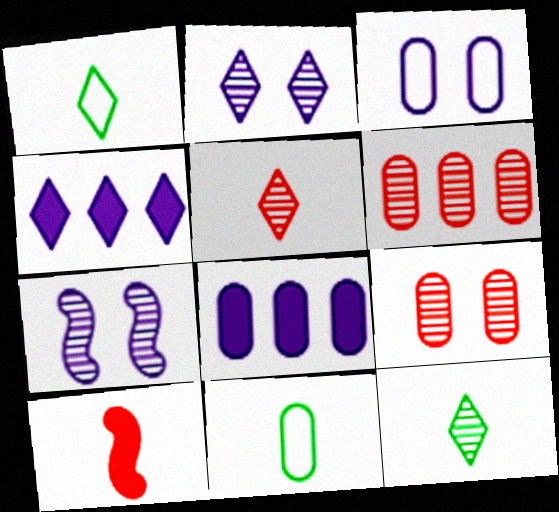[[6, 7, 12], 
[8, 9, 11]]